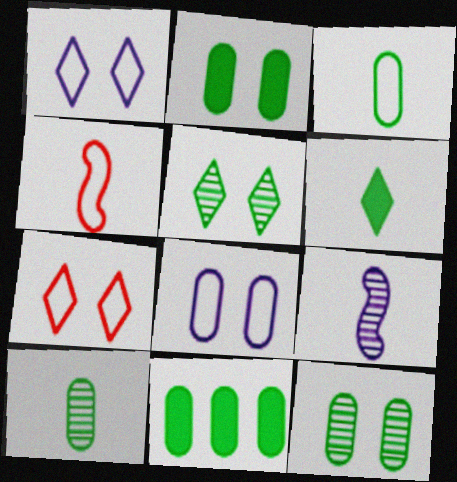[[3, 11, 12], 
[7, 9, 11]]